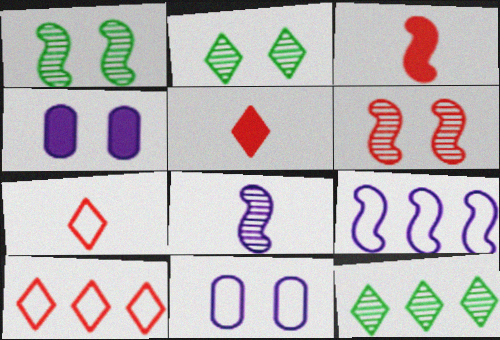[[1, 3, 9], 
[3, 11, 12]]